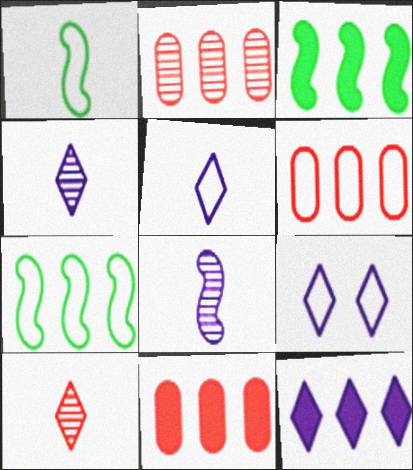[[1, 6, 9], 
[2, 6, 11], 
[2, 7, 12], 
[3, 11, 12], 
[4, 9, 12]]